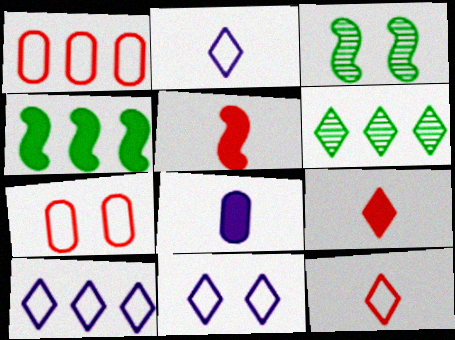[[2, 10, 11], 
[6, 9, 11]]